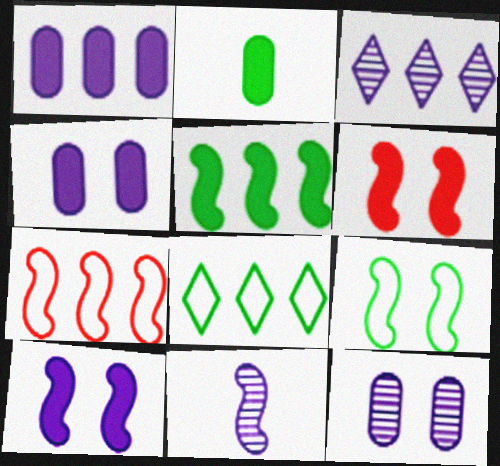[[3, 11, 12]]